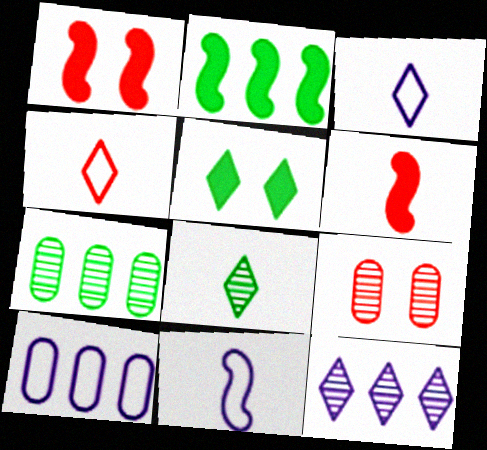[[1, 3, 7], 
[1, 8, 10], 
[2, 3, 9], 
[4, 5, 12]]